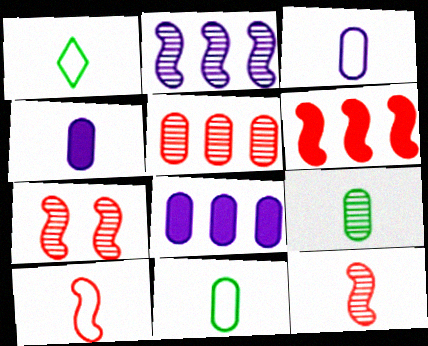[[1, 3, 10], 
[1, 4, 12], 
[1, 7, 8], 
[6, 7, 10]]